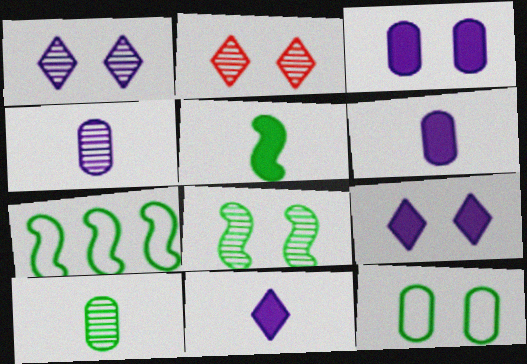[[2, 6, 7], 
[5, 7, 8]]